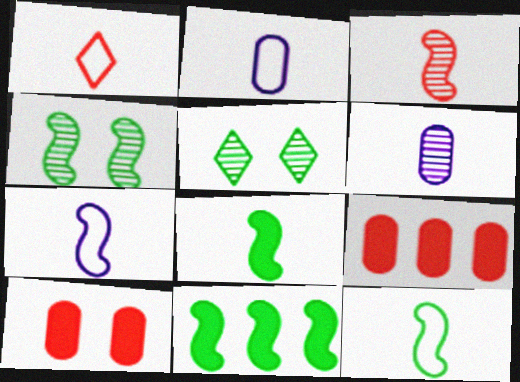[[1, 2, 12], 
[1, 6, 8], 
[3, 7, 8], 
[4, 11, 12], 
[5, 7, 9]]